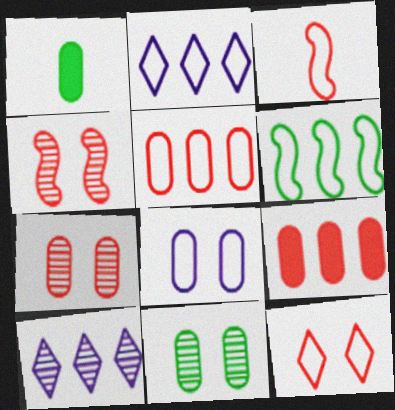[[1, 2, 4], 
[2, 5, 6], 
[3, 5, 12], 
[6, 9, 10]]